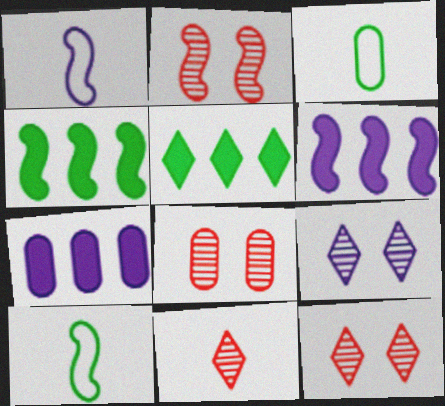[[1, 2, 4], 
[1, 5, 8], 
[1, 7, 9], 
[2, 6, 10], 
[2, 8, 12], 
[3, 6, 12], 
[3, 7, 8], 
[7, 10, 12]]